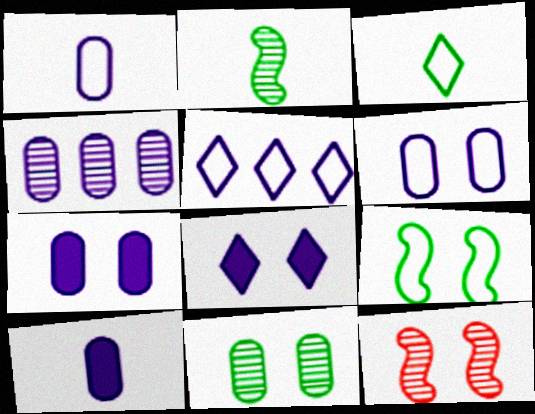[[1, 4, 7], 
[4, 6, 10]]